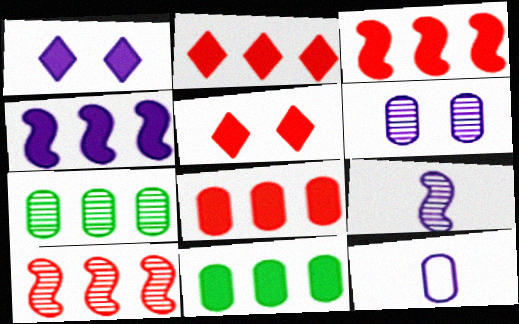[[2, 3, 8], 
[2, 4, 11]]